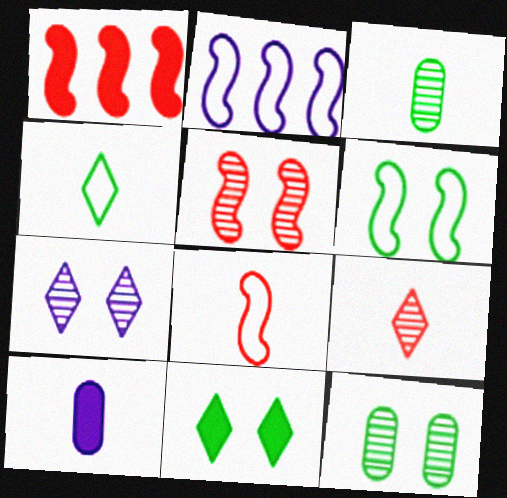[[1, 5, 8], 
[1, 10, 11], 
[2, 6, 8], 
[2, 7, 10], 
[5, 7, 12], 
[6, 11, 12]]